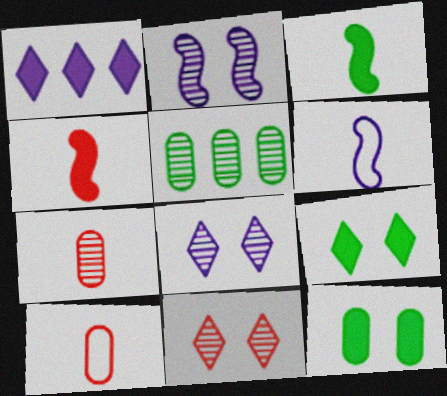[[1, 4, 12]]